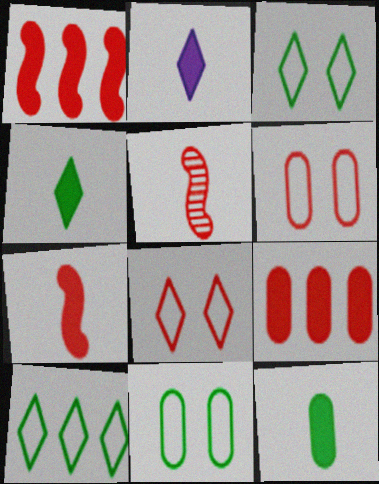[[2, 7, 12], 
[5, 8, 9]]